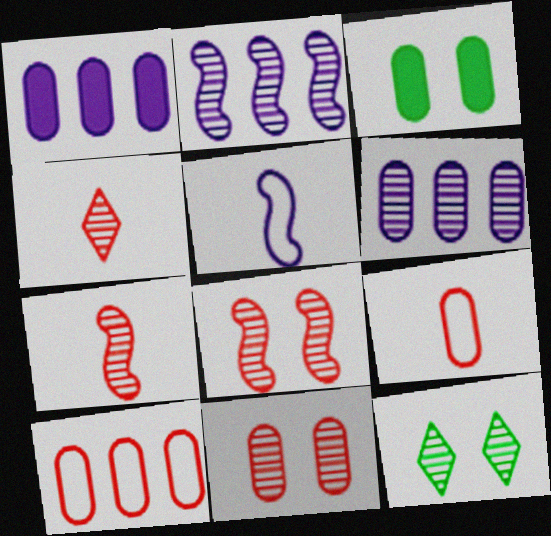[[3, 6, 9], 
[6, 7, 12]]